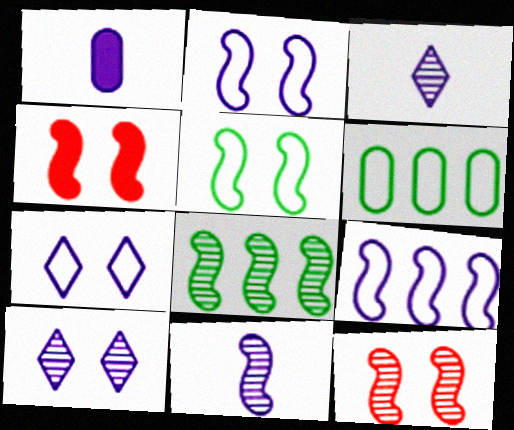[[1, 9, 10], 
[3, 4, 6], 
[8, 11, 12]]